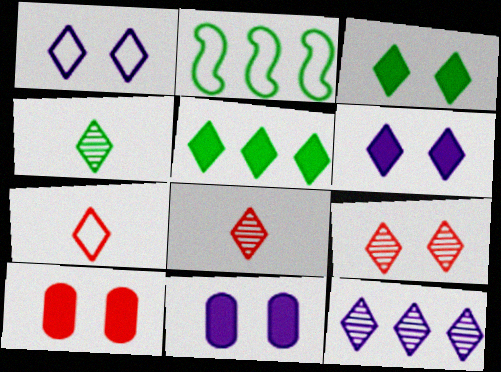[[1, 3, 9], 
[1, 5, 8], 
[2, 8, 11], 
[3, 7, 12], 
[4, 9, 12]]